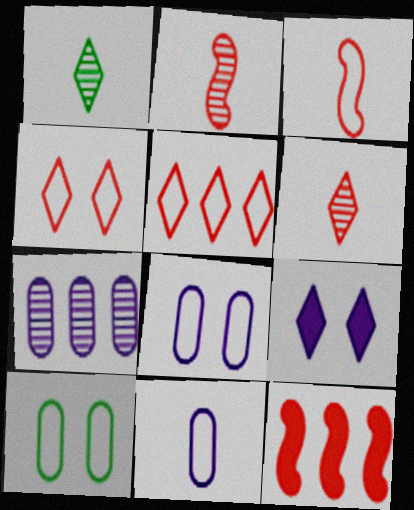[[1, 5, 9], 
[1, 8, 12]]